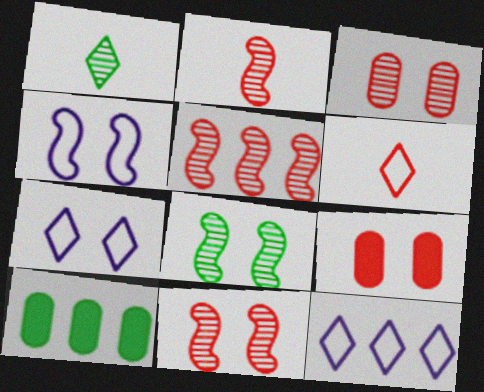[[2, 5, 11], 
[2, 7, 10], 
[5, 6, 9], 
[5, 10, 12], 
[7, 8, 9]]